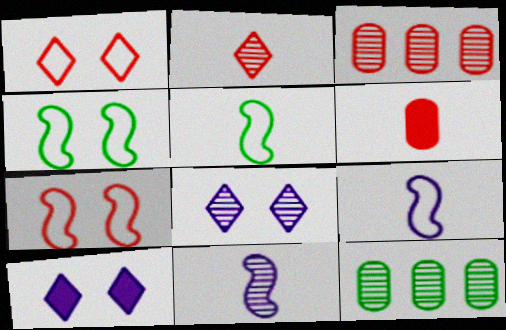[[3, 5, 10]]